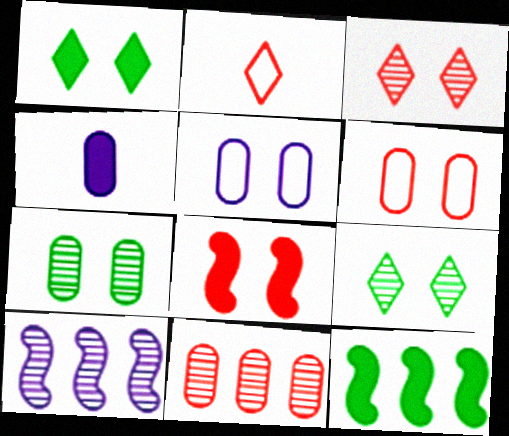[[2, 8, 11], 
[3, 6, 8], 
[5, 8, 9]]